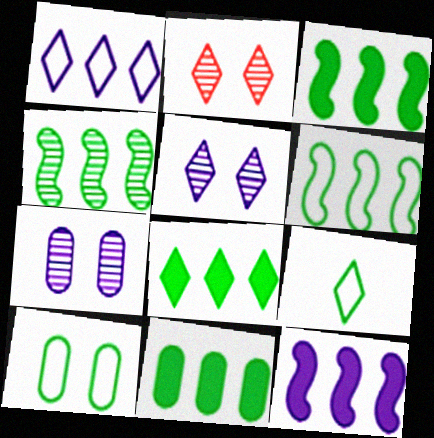[[3, 4, 6], 
[3, 8, 11], 
[6, 9, 10]]